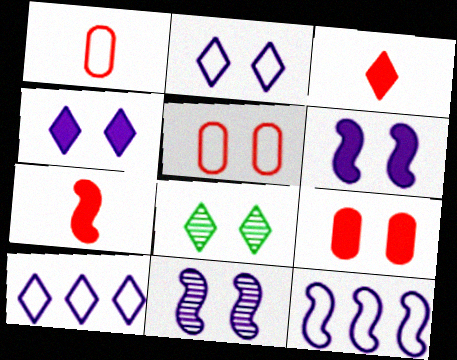[[3, 8, 10], 
[5, 6, 8]]